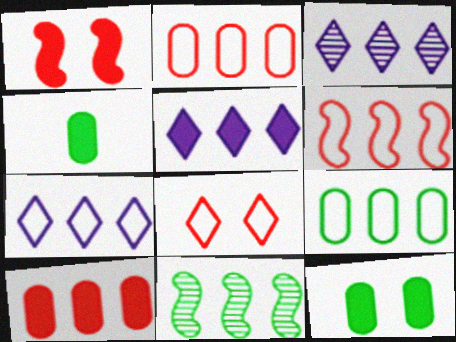[[1, 4, 5], 
[2, 5, 11], 
[3, 5, 7], 
[6, 7, 9], 
[7, 10, 11]]